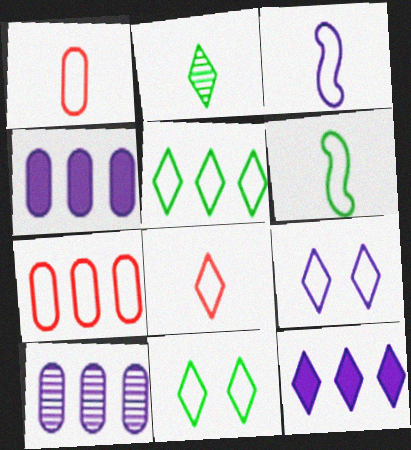[[3, 7, 11], 
[5, 8, 9], 
[6, 7, 9]]